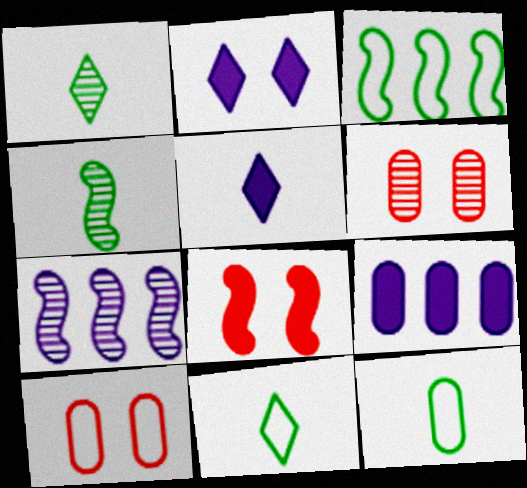[[1, 6, 7], 
[3, 5, 6], 
[6, 9, 12]]